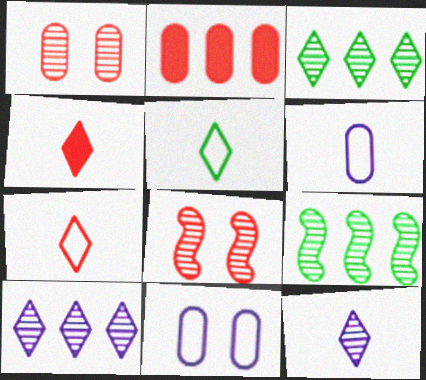[[1, 9, 12], 
[2, 7, 8], 
[4, 5, 12], 
[4, 9, 11]]